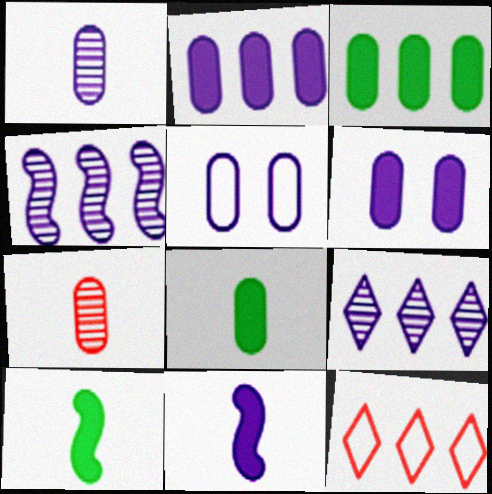[[1, 2, 5], 
[3, 4, 12], 
[3, 5, 7], 
[5, 9, 11]]